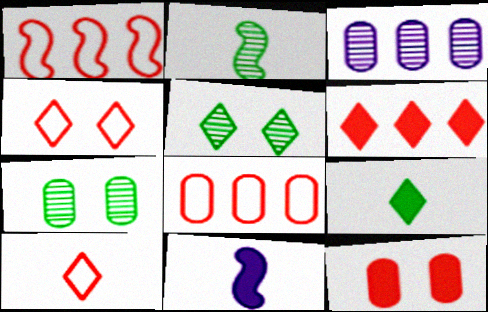[[5, 8, 11]]